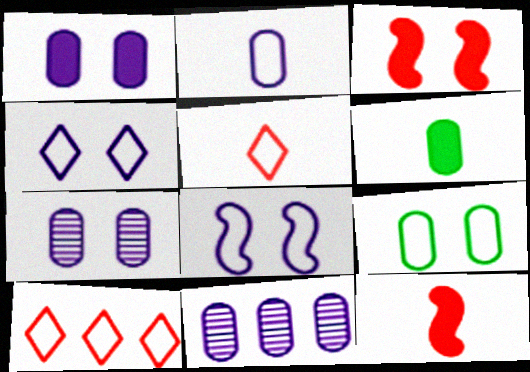[[1, 2, 11]]